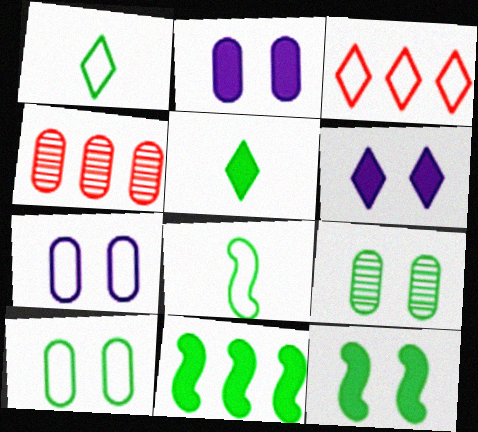[[1, 9, 11], 
[3, 7, 8], 
[4, 6, 8]]